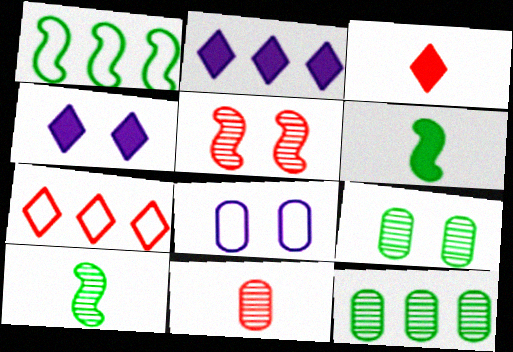[[1, 4, 11]]